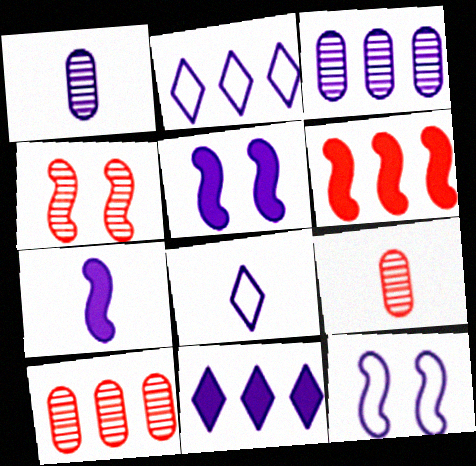[[1, 2, 5], 
[1, 7, 8], 
[1, 11, 12], 
[3, 5, 8]]